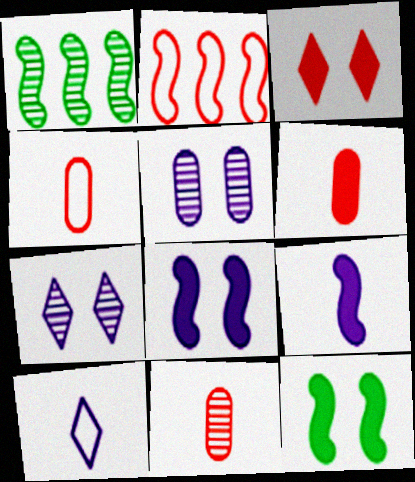[[1, 7, 11], 
[2, 3, 11], 
[4, 6, 11]]